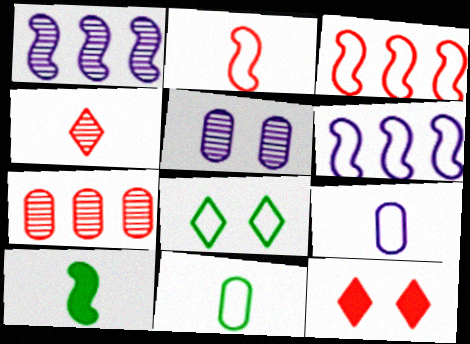[[1, 11, 12], 
[2, 7, 12], 
[3, 8, 9], 
[4, 9, 10]]